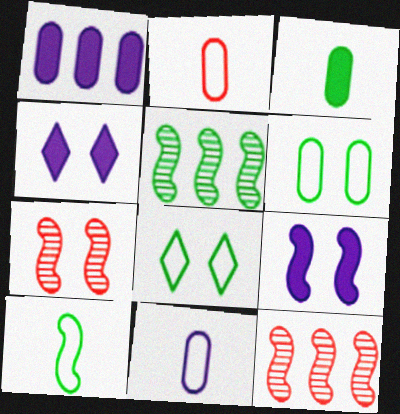[[2, 4, 5], 
[3, 5, 8], 
[4, 6, 7], 
[9, 10, 12]]